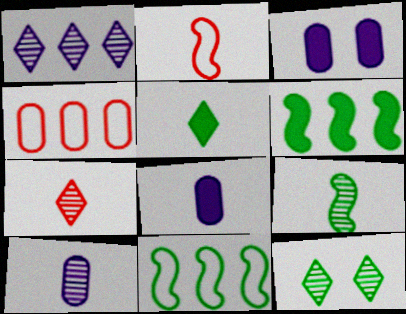[[1, 4, 6], 
[1, 7, 12], 
[2, 5, 10], 
[3, 7, 11], 
[7, 9, 10]]